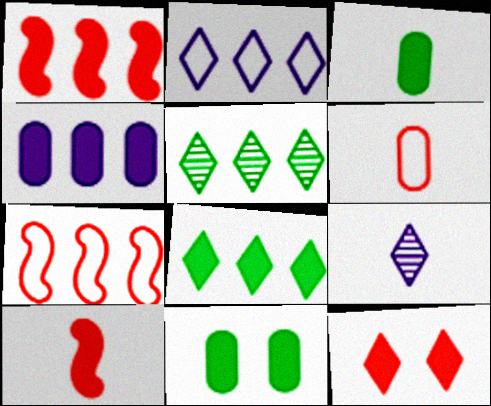[[1, 4, 8], 
[4, 5, 7], 
[7, 9, 11]]